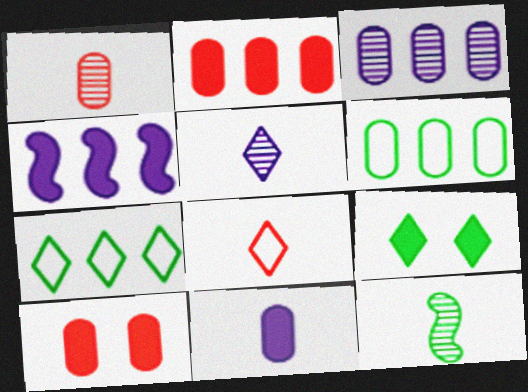[[1, 5, 12], 
[2, 3, 6], 
[6, 9, 12], 
[8, 11, 12]]